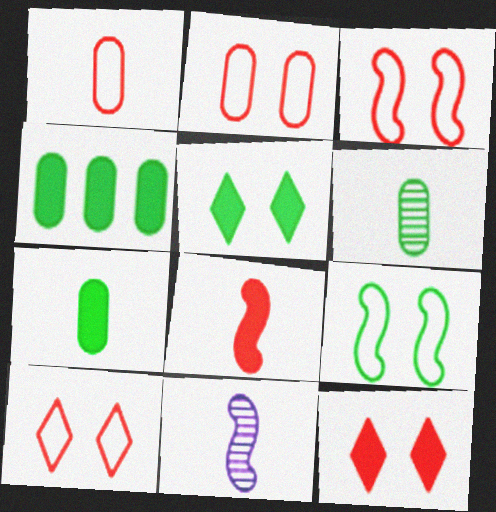[[2, 3, 10], 
[4, 10, 11]]